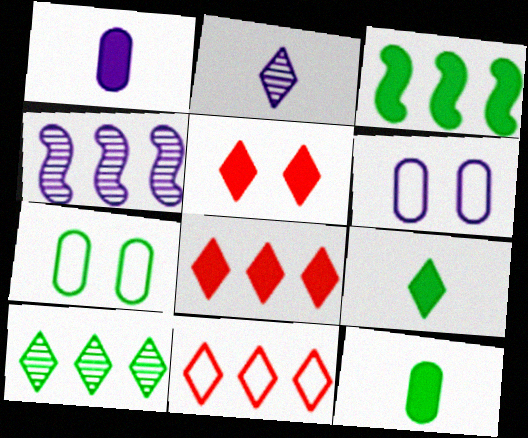[[1, 3, 5]]